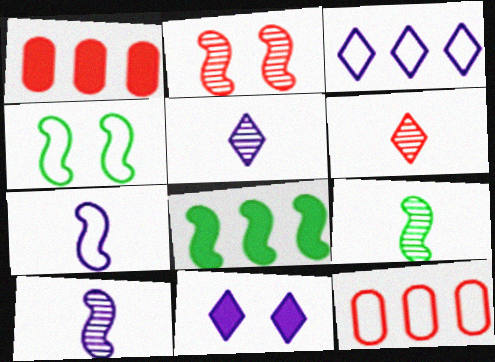[[1, 4, 5], 
[2, 7, 8], 
[3, 5, 11], 
[4, 8, 9], 
[9, 11, 12]]